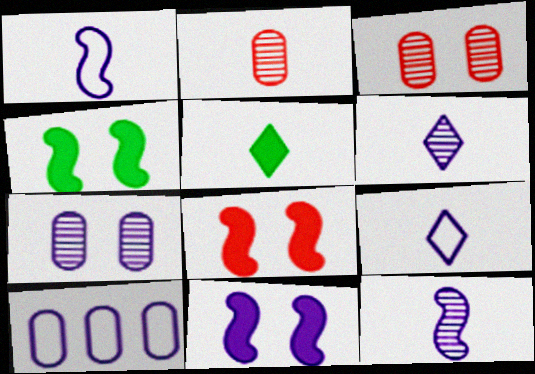[[1, 2, 5], 
[4, 8, 11], 
[6, 10, 11]]